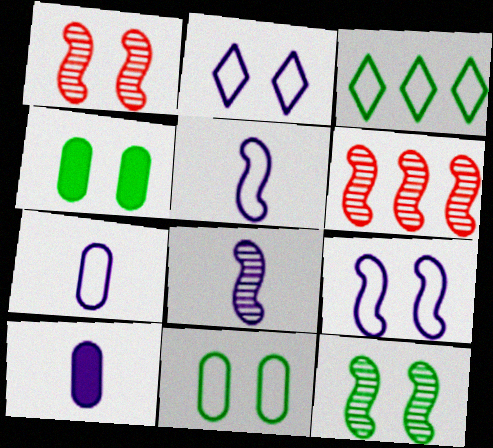[[1, 2, 4], 
[1, 3, 10], 
[6, 8, 12]]